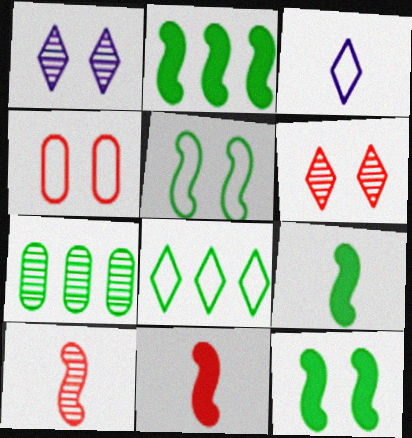[[1, 4, 12], 
[1, 7, 10], 
[2, 7, 8], 
[2, 9, 12]]